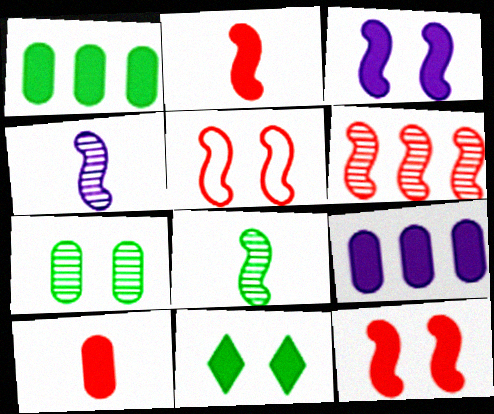[[2, 5, 6], 
[2, 9, 11]]